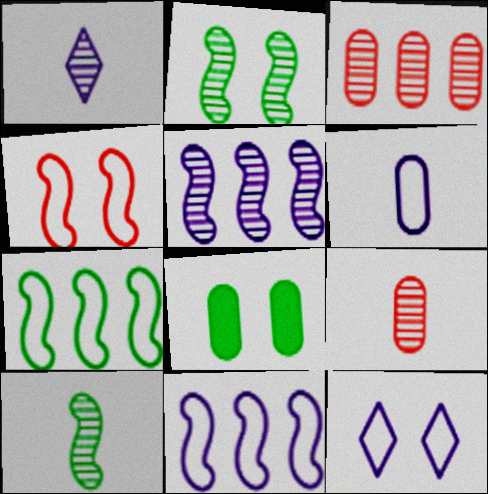[[1, 2, 3], 
[1, 9, 10], 
[3, 6, 8], 
[6, 11, 12]]